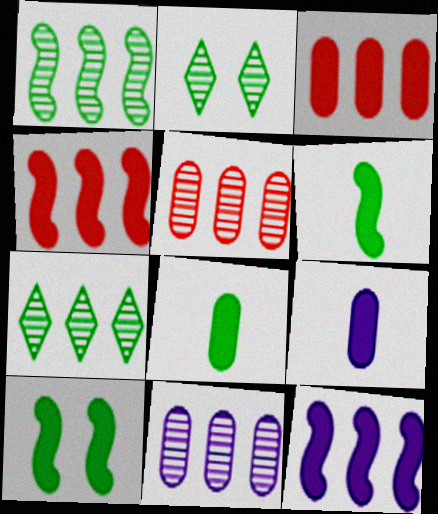[]